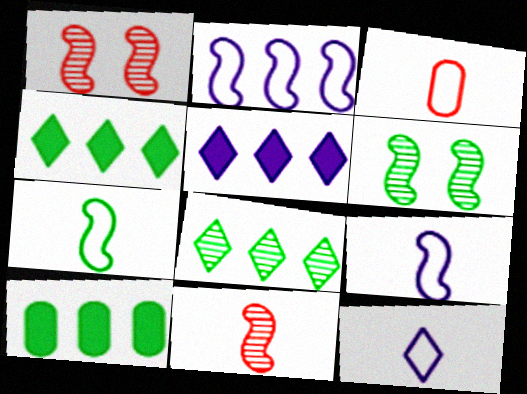[[1, 10, 12], 
[3, 5, 6], 
[3, 7, 12]]